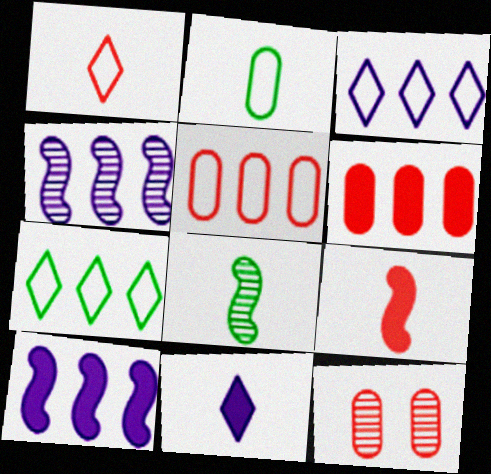[[4, 6, 7]]